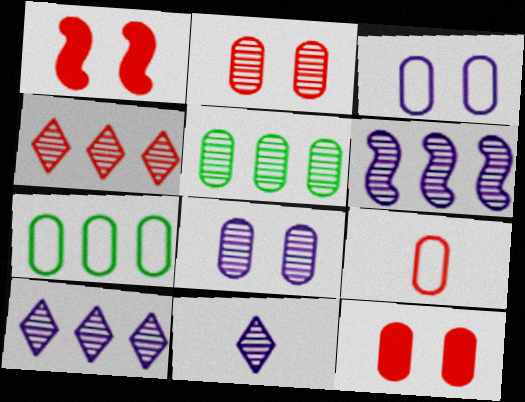[[1, 4, 9], 
[1, 7, 11], 
[3, 7, 9], 
[4, 5, 6], 
[6, 8, 11]]